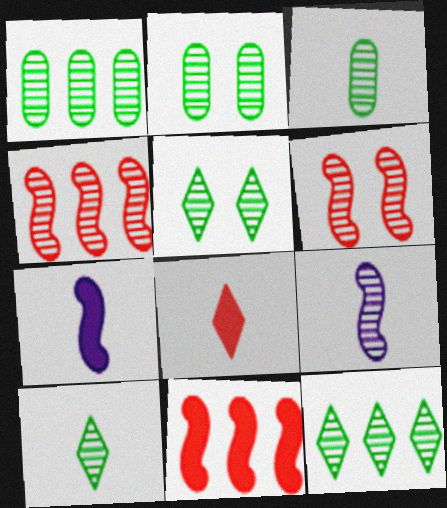[[1, 2, 3], 
[5, 10, 12]]